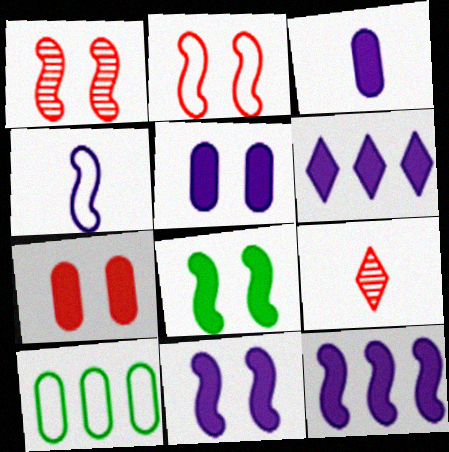[[3, 6, 11], 
[9, 10, 11]]